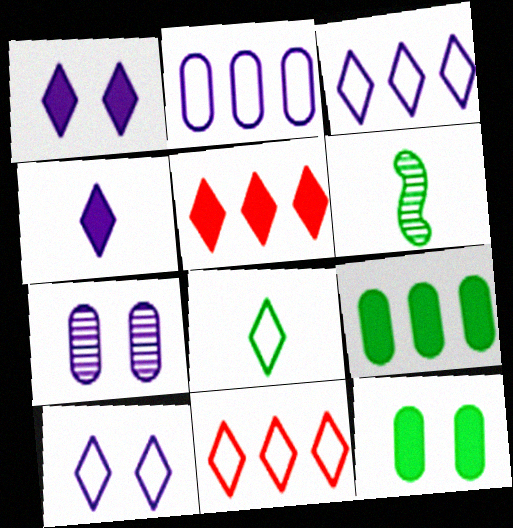[[8, 10, 11]]